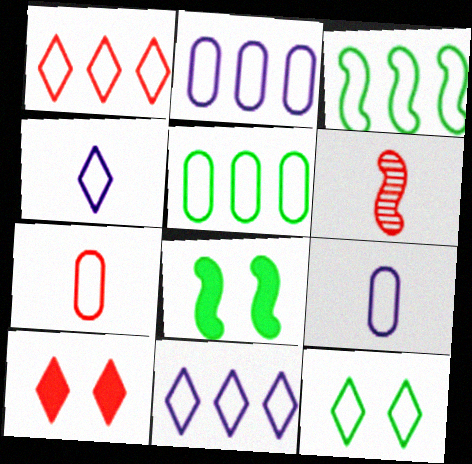[[1, 2, 3], 
[1, 4, 12]]